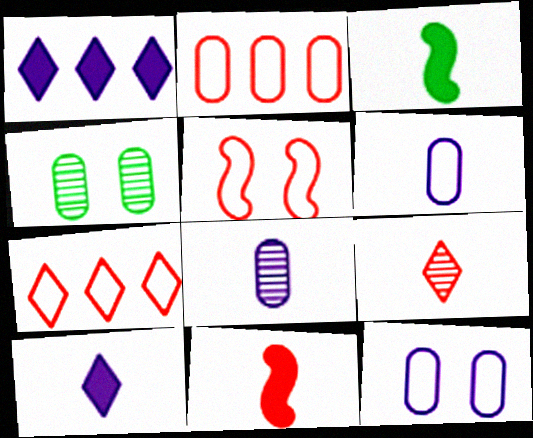[[3, 6, 9]]